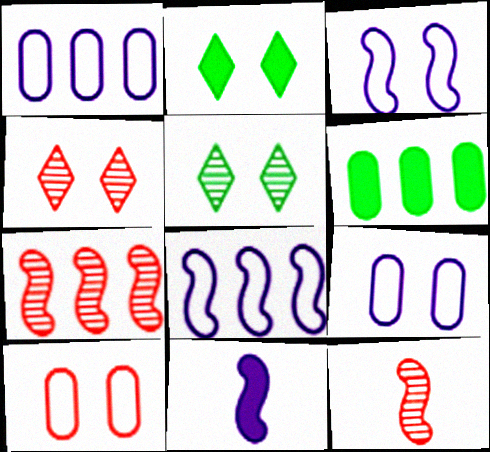[[1, 2, 12]]